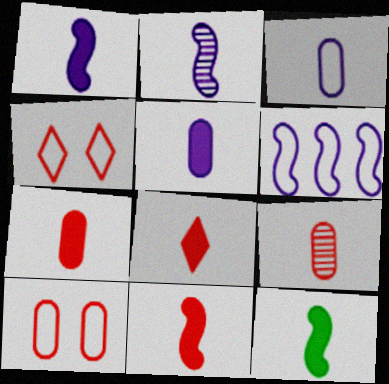[[1, 11, 12], 
[5, 8, 12], 
[7, 8, 11]]